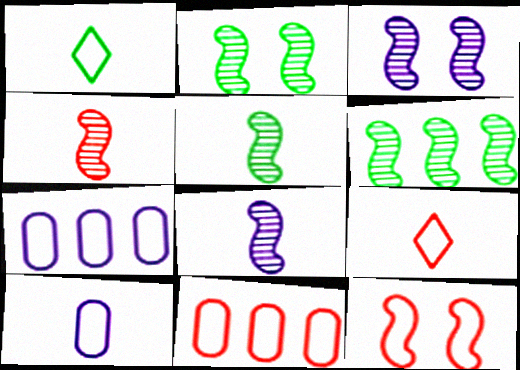[[1, 7, 12], 
[2, 5, 6], 
[3, 4, 6], 
[4, 5, 8], 
[9, 11, 12]]